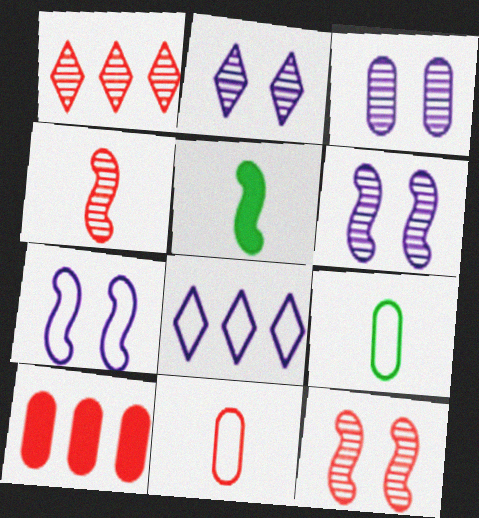[[2, 3, 6], 
[3, 9, 10]]